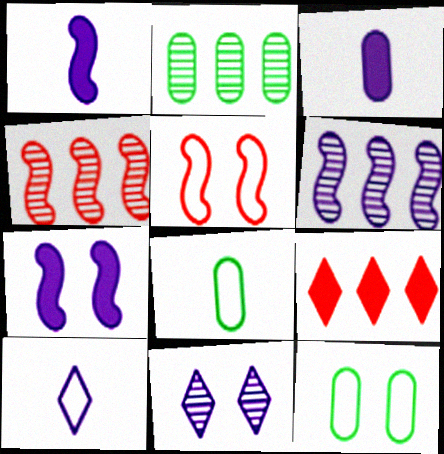[]